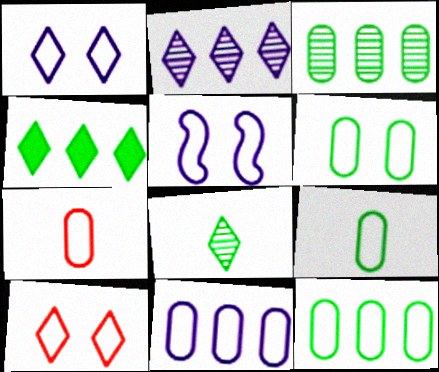[[5, 6, 10], 
[6, 7, 11], 
[6, 9, 12]]